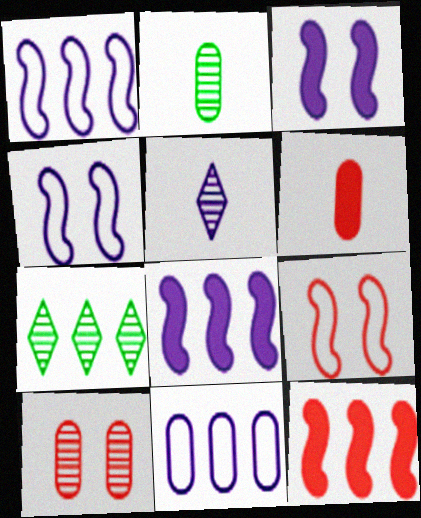[[3, 5, 11], 
[4, 6, 7], 
[7, 11, 12]]